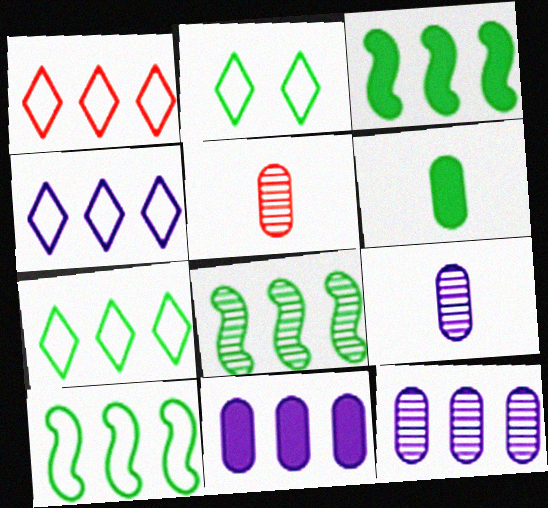[[1, 3, 12], 
[1, 4, 7], 
[1, 8, 11], 
[2, 6, 8], 
[3, 8, 10]]